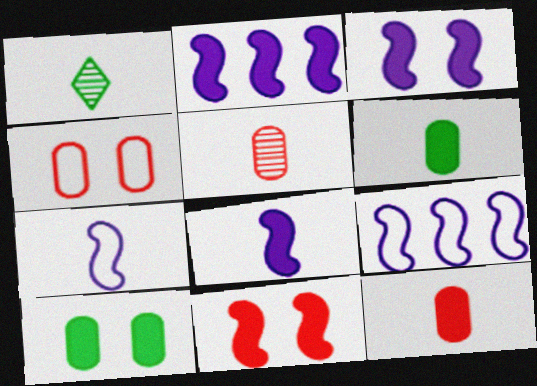[[1, 2, 4], 
[1, 7, 12], 
[2, 3, 8]]